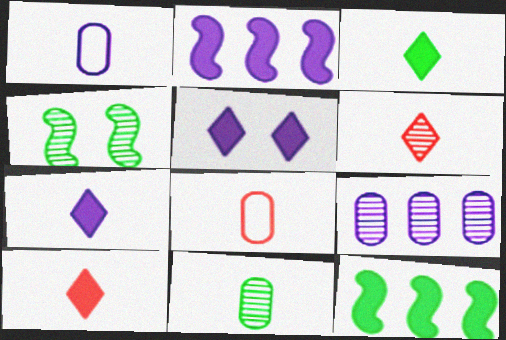[[3, 7, 10], 
[4, 6, 9]]